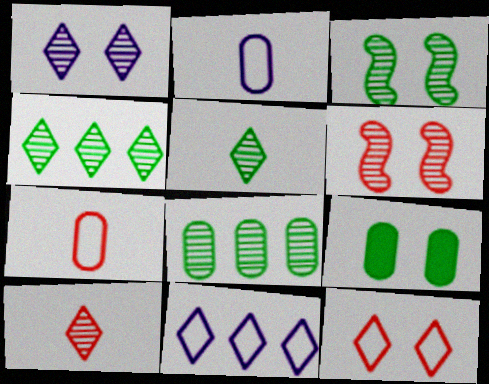[[1, 4, 10], 
[3, 5, 8]]